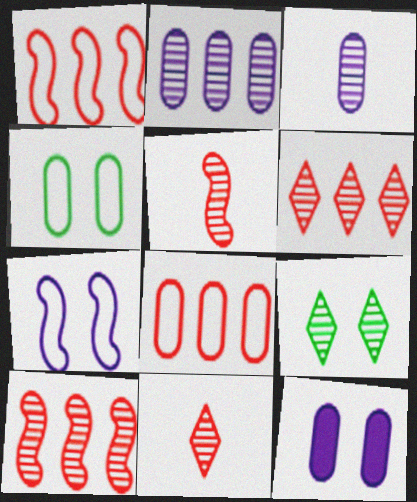[[2, 5, 9], 
[3, 9, 10]]